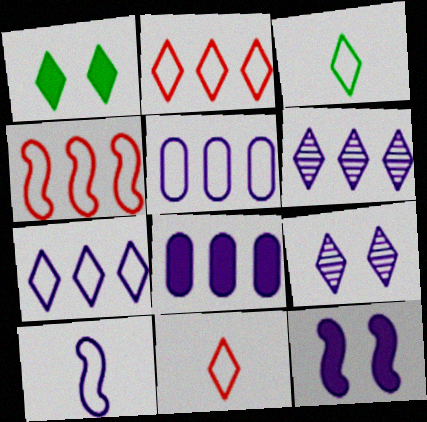[[1, 6, 11], 
[8, 9, 10]]